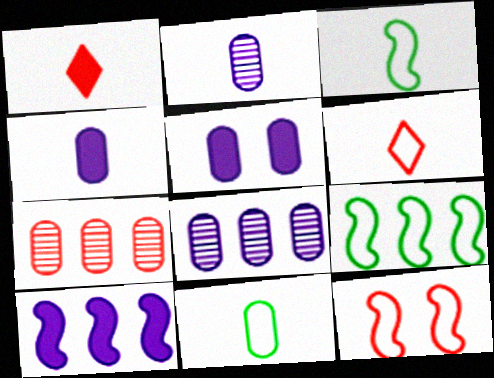[[1, 2, 3], 
[1, 7, 12], 
[5, 7, 11]]